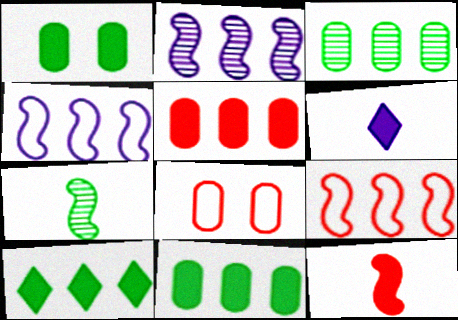[]